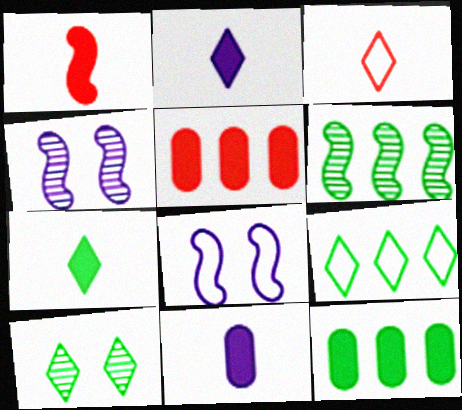[[1, 6, 8], 
[1, 7, 11], 
[3, 4, 12], 
[6, 9, 12], 
[7, 9, 10]]